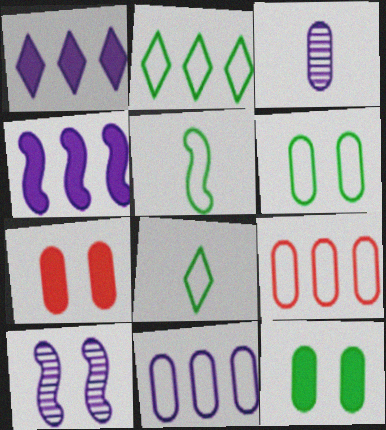[[2, 5, 6], 
[3, 9, 12]]